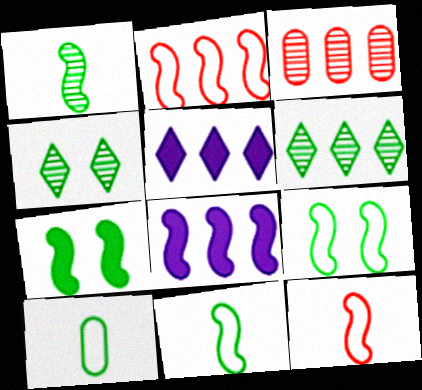[[6, 7, 10]]